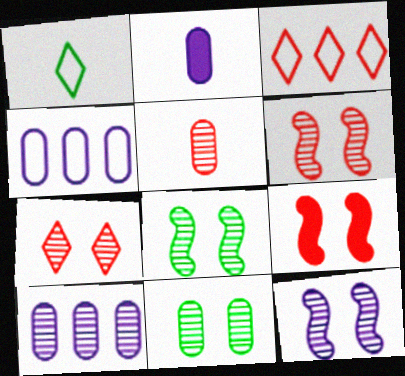[[1, 9, 10], 
[2, 3, 8], 
[3, 5, 9], 
[5, 10, 11], 
[6, 8, 12], 
[7, 11, 12]]